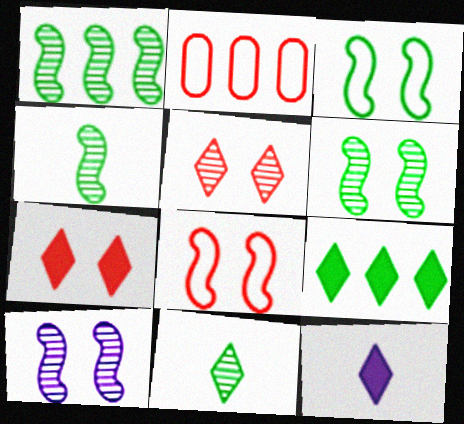[[1, 4, 6], 
[2, 6, 12], 
[7, 9, 12]]